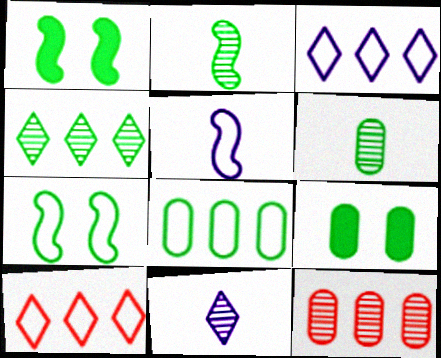[[6, 8, 9]]